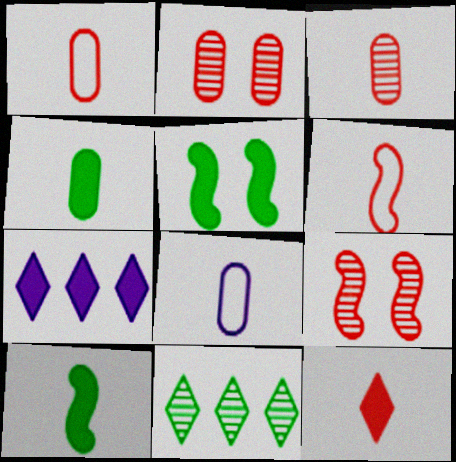[[3, 4, 8], 
[3, 6, 12]]